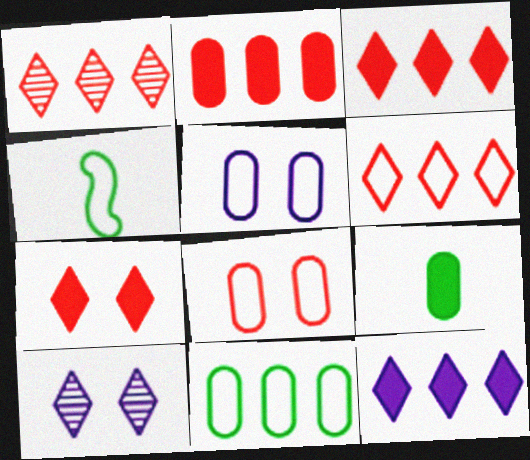[[1, 3, 6], 
[2, 4, 10], 
[4, 5, 6]]